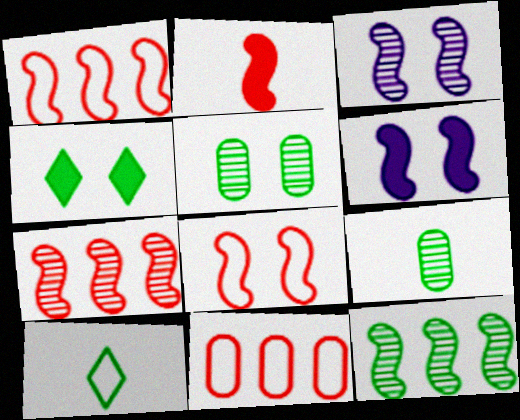[[2, 7, 8]]